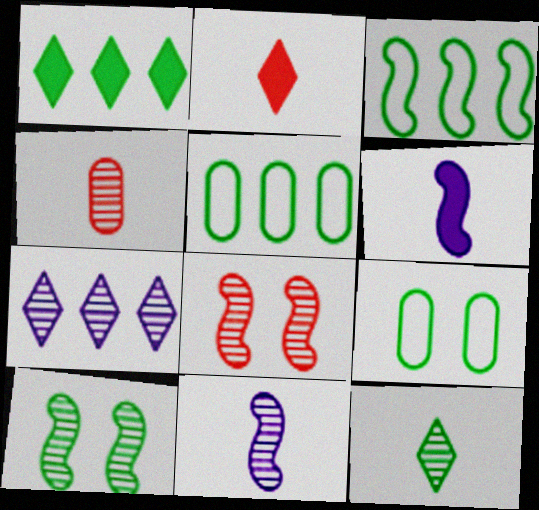[[3, 6, 8], 
[4, 7, 10], 
[4, 11, 12]]